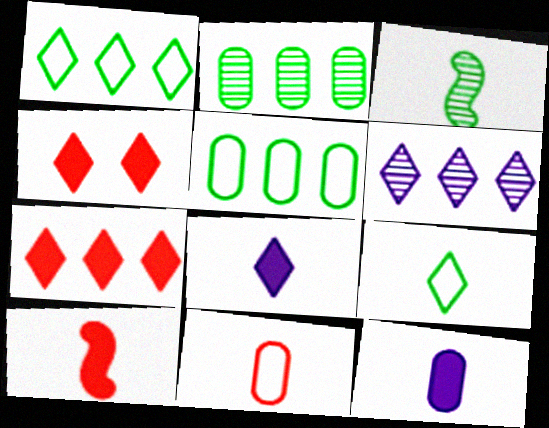[[1, 6, 7], 
[3, 8, 11], 
[4, 6, 9]]